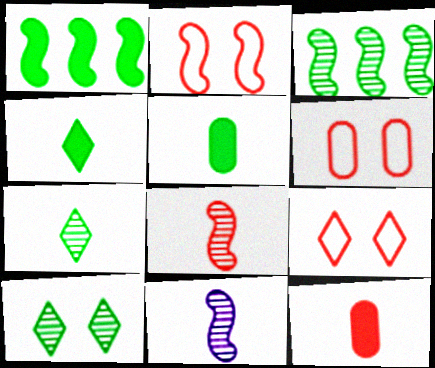[[1, 2, 11], 
[2, 6, 9]]